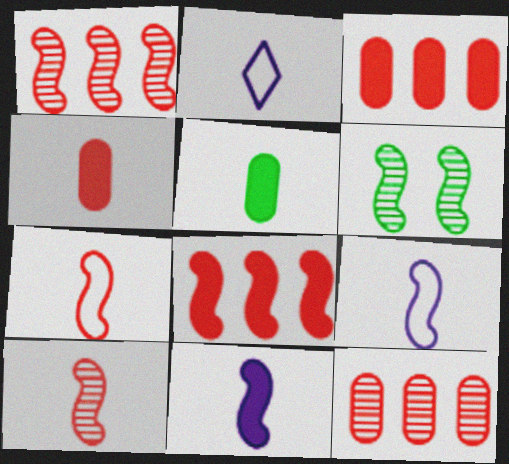[[2, 3, 6], 
[2, 5, 10], 
[6, 8, 9]]